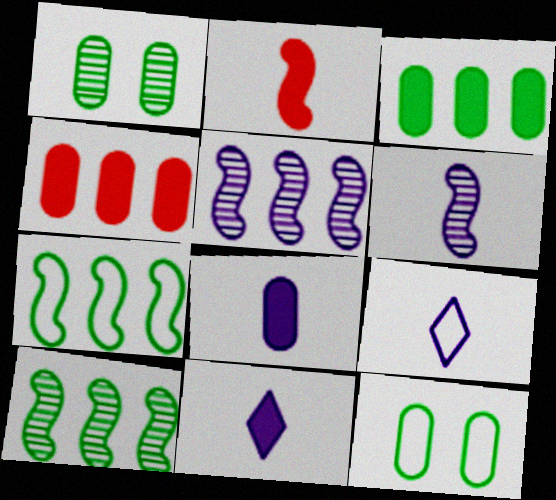[[6, 8, 9]]